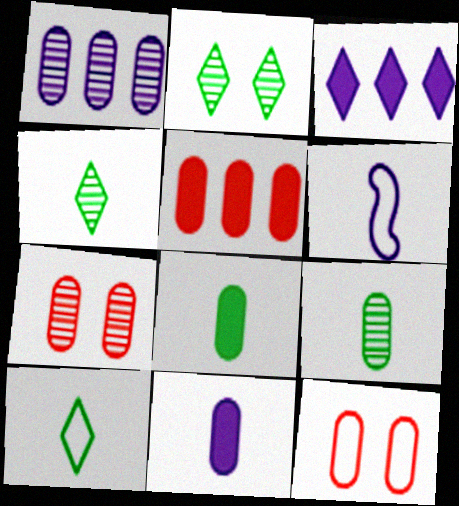[[1, 7, 9], 
[1, 8, 12], 
[2, 5, 6]]